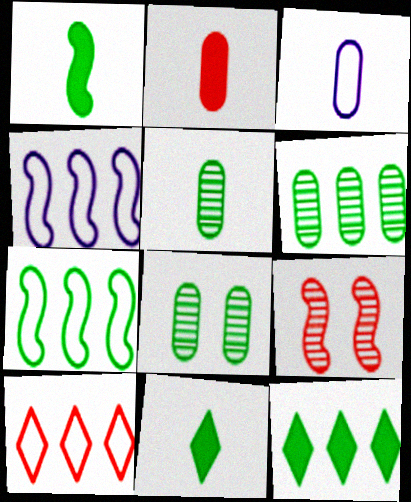[[1, 4, 9], 
[2, 3, 5], 
[2, 9, 10], 
[3, 9, 12], 
[5, 6, 8], 
[6, 7, 12], 
[7, 8, 11]]